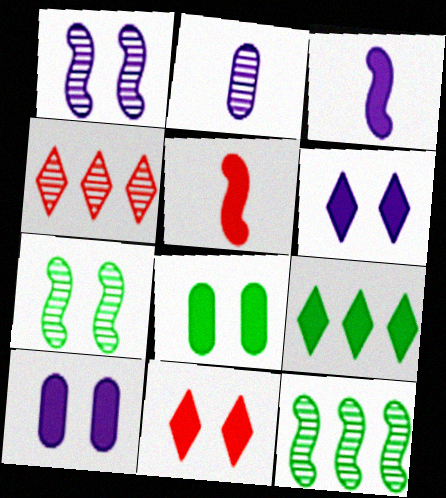[[2, 4, 7], 
[5, 9, 10]]